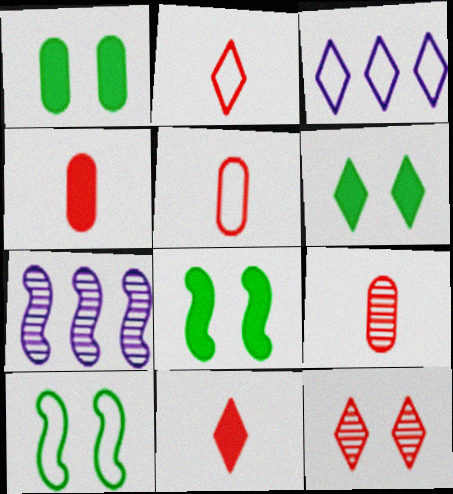[[1, 2, 7], 
[1, 6, 8], 
[3, 5, 10], 
[3, 8, 9], 
[4, 5, 9], 
[5, 6, 7]]